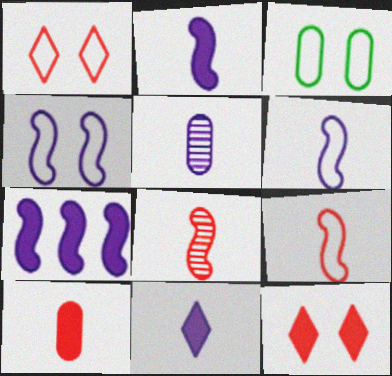[[1, 3, 4], 
[5, 6, 11]]